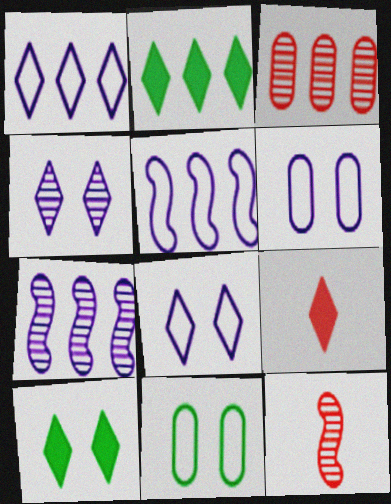[[2, 3, 5], 
[2, 6, 12], 
[7, 9, 11]]